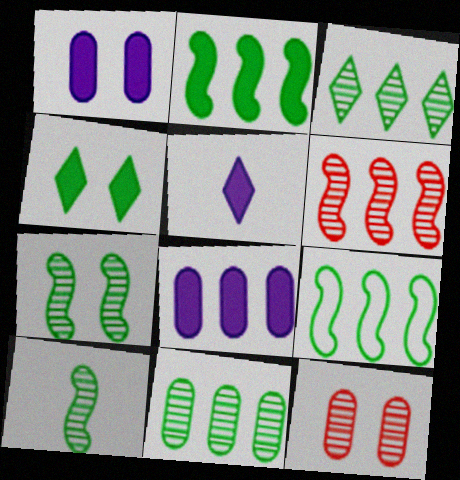[[5, 9, 12]]